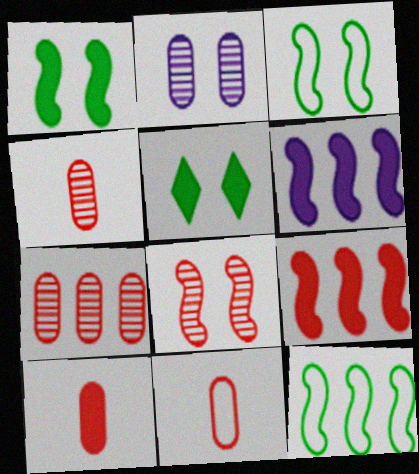[[4, 10, 11], 
[5, 6, 10]]